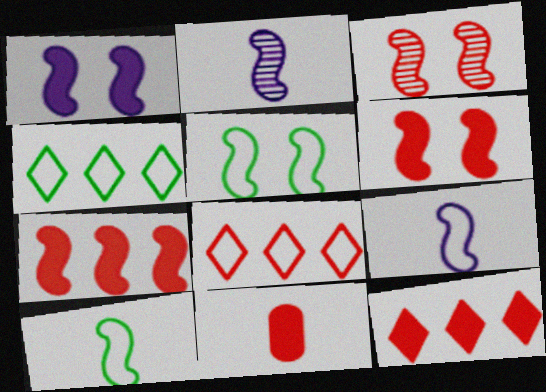[[1, 3, 5], 
[2, 5, 7], 
[3, 8, 11], 
[6, 11, 12]]